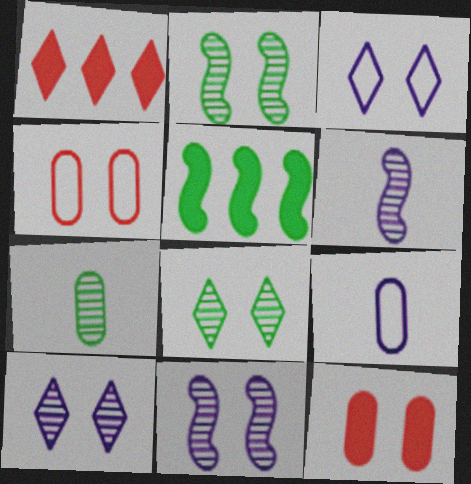[[1, 2, 9], 
[2, 3, 12]]